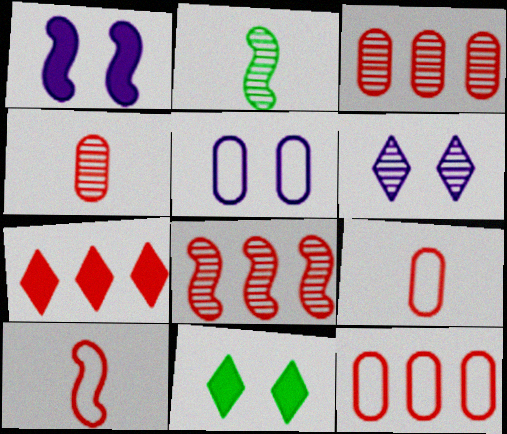[[1, 5, 6], 
[2, 3, 6], 
[2, 5, 7], 
[7, 8, 12]]